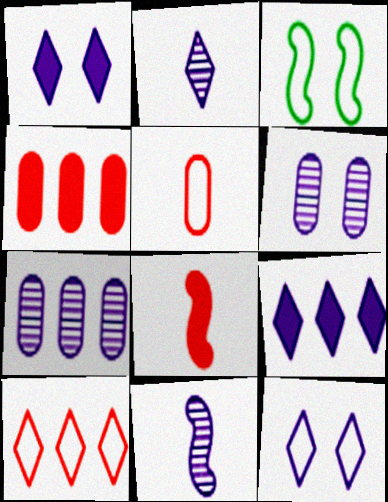[[2, 3, 4], 
[2, 9, 12]]